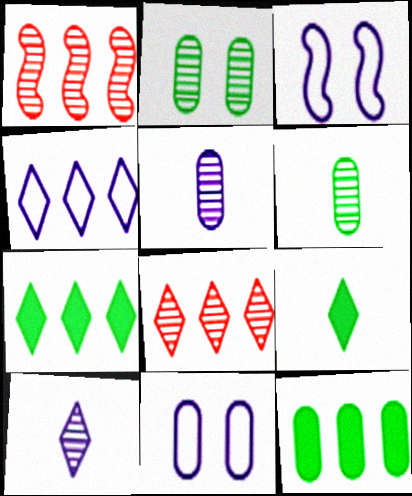[[1, 2, 10], 
[1, 4, 12], 
[1, 9, 11], 
[4, 7, 8]]